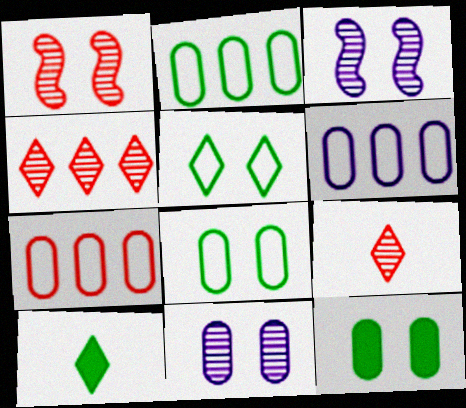[[1, 6, 10], 
[2, 6, 7], 
[3, 7, 10]]